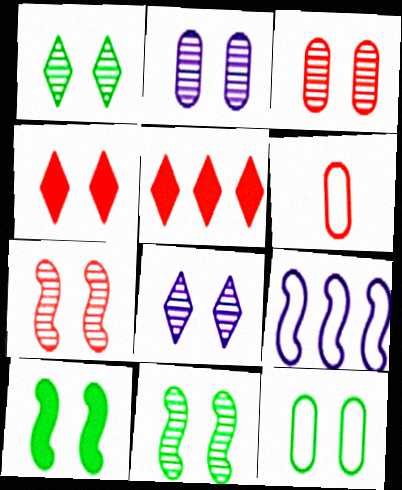[[1, 2, 7], 
[1, 10, 12], 
[3, 8, 11], 
[5, 6, 7]]